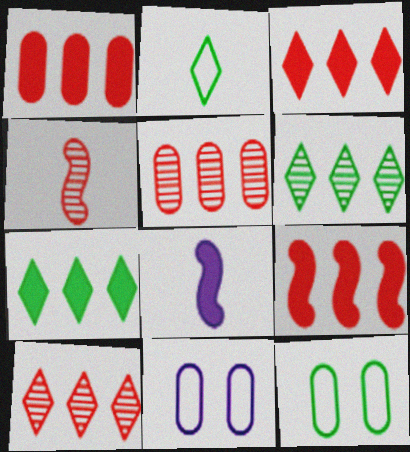[[1, 3, 9], 
[4, 7, 11], 
[8, 10, 12]]